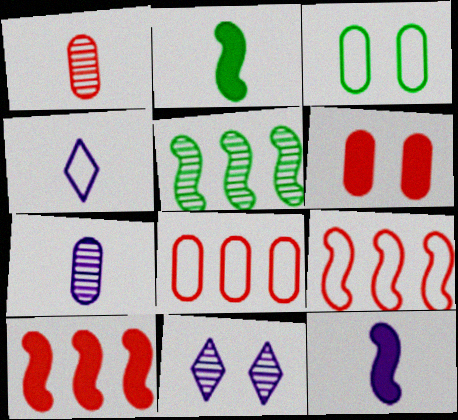[[1, 2, 4], 
[1, 5, 11], 
[1, 6, 8], 
[2, 8, 11], 
[3, 4, 9], 
[4, 5, 6], 
[4, 7, 12]]